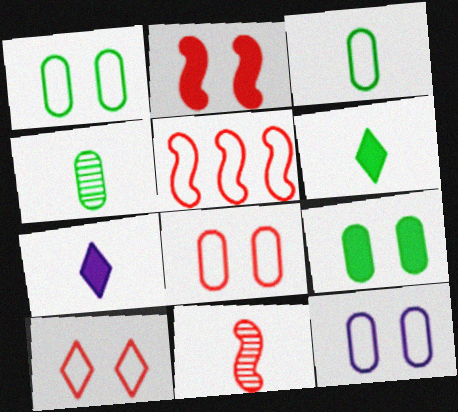[[1, 8, 12], 
[2, 5, 11], 
[3, 7, 11]]